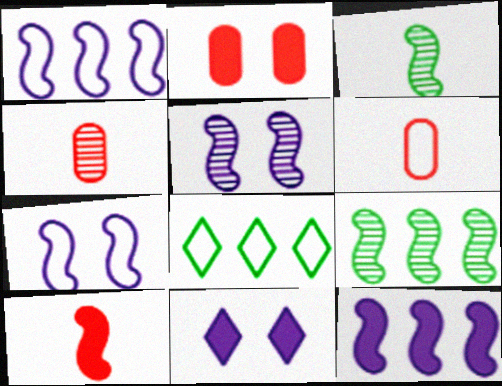[[6, 7, 8], 
[6, 9, 11], 
[7, 9, 10]]